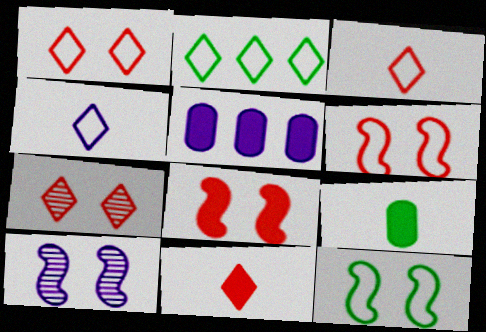[[1, 2, 4], 
[4, 5, 10], 
[8, 10, 12]]